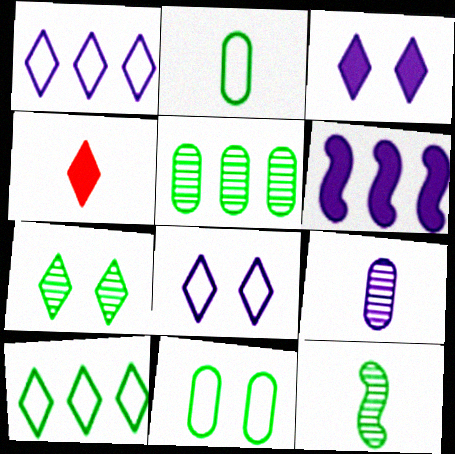[[1, 4, 7], 
[5, 7, 12], 
[6, 8, 9]]